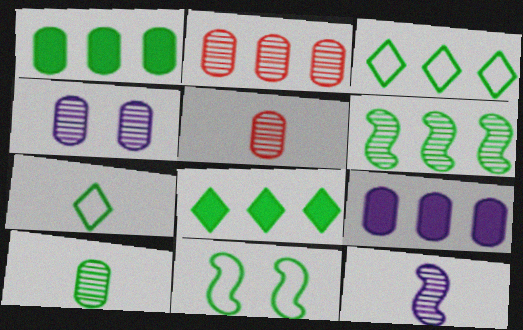[[1, 3, 6], 
[2, 4, 10], 
[8, 10, 11]]